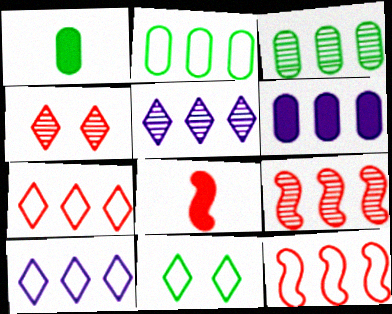[[2, 10, 12], 
[3, 5, 9]]